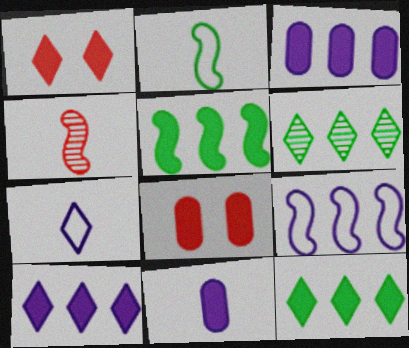[[1, 5, 11], 
[1, 6, 7]]